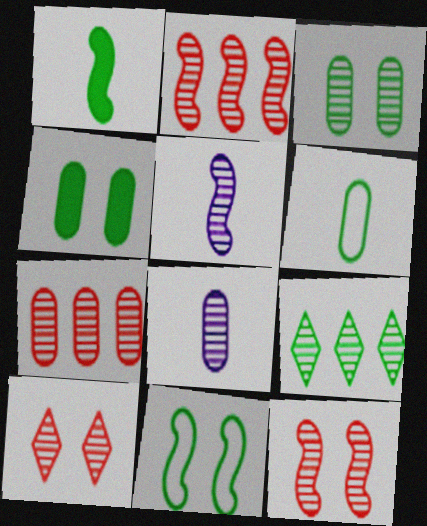[[3, 7, 8], 
[8, 9, 12]]